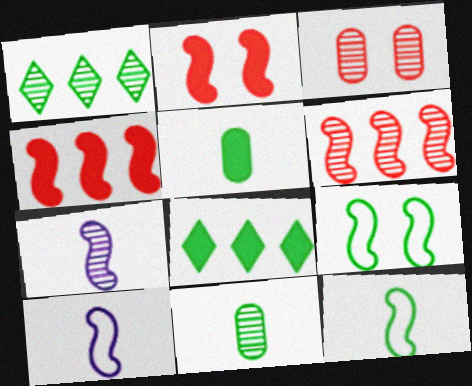[[1, 3, 7], 
[1, 5, 9], 
[3, 8, 10], 
[4, 7, 9], 
[8, 9, 11]]